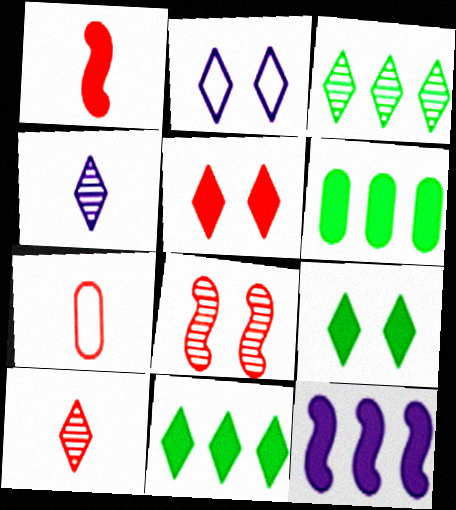[[1, 7, 10], 
[2, 10, 11]]